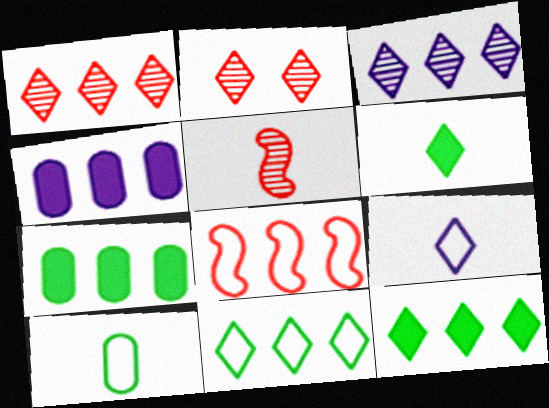[[2, 9, 12], 
[3, 7, 8]]